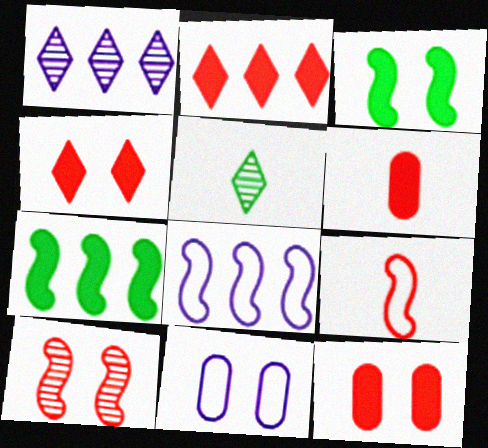[[5, 8, 12]]